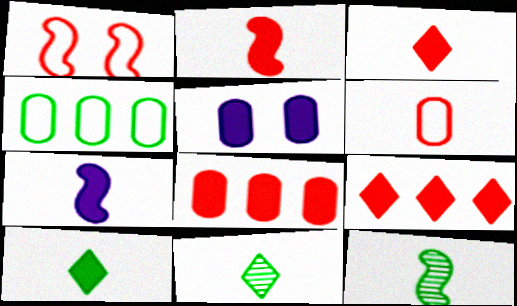[[6, 7, 11]]